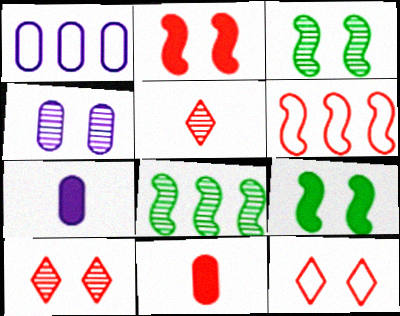[[1, 4, 7], 
[1, 5, 9], 
[3, 4, 10], 
[4, 5, 8], 
[4, 9, 12], 
[6, 10, 11], 
[7, 8, 12]]